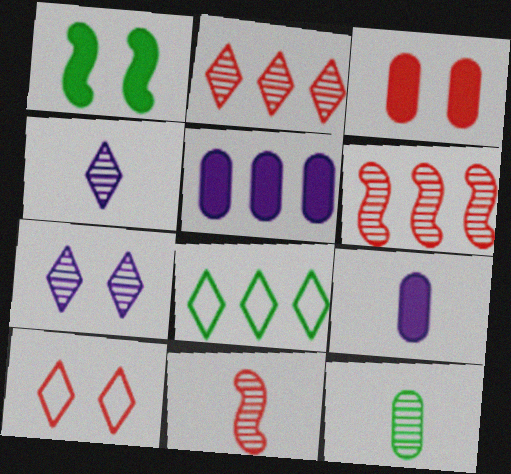[[1, 8, 12], 
[4, 11, 12], 
[5, 6, 8], 
[6, 7, 12]]